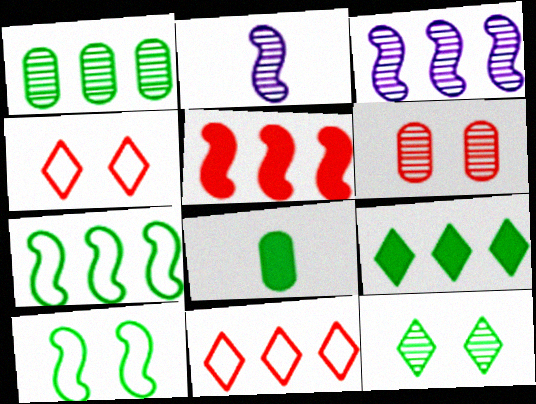[[1, 7, 9], 
[2, 5, 10], 
[3, 4, 8], 
[3, 5, 7], 
[7, 8, 12]]